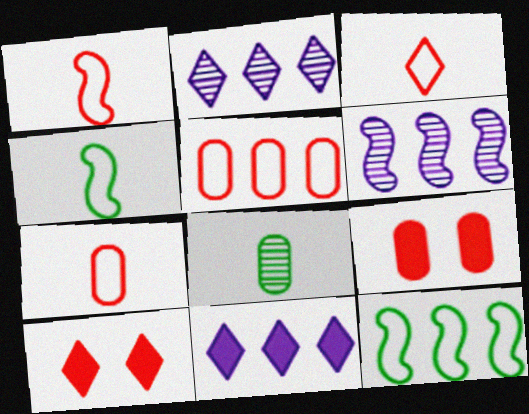[[1, 3, 7], 
[2, 4, 9]]